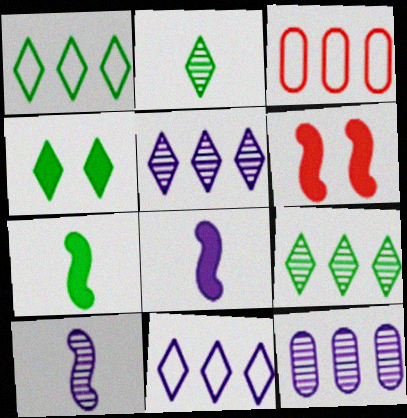[[1, 2, 4], 
[3, 4, 10]]